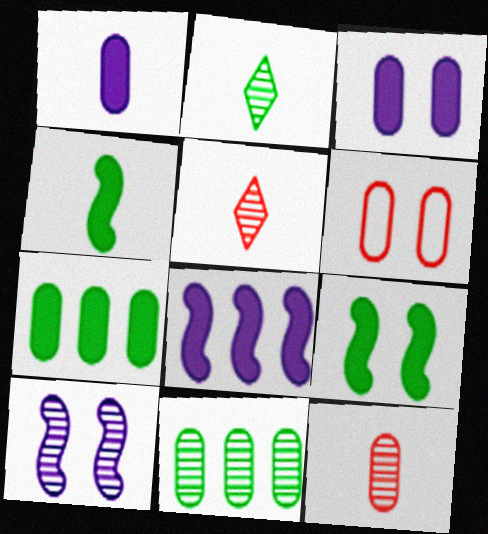[[1, 6, 11], 
[2, 6, 8], 
[5, 10, 11]]